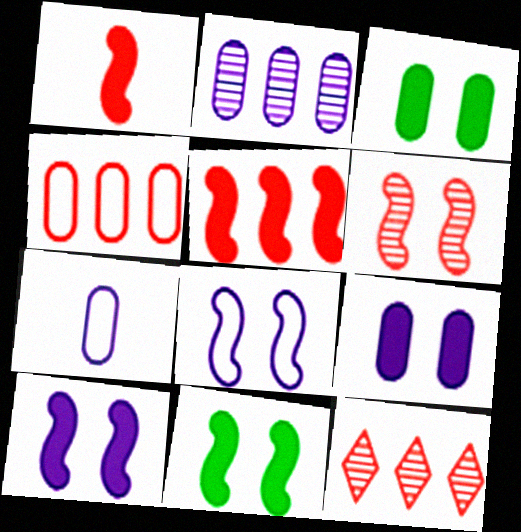[[2, 7, 9], 
[4, 5, 12], 
[6, 8, 11], 
[7, 11, 12]]